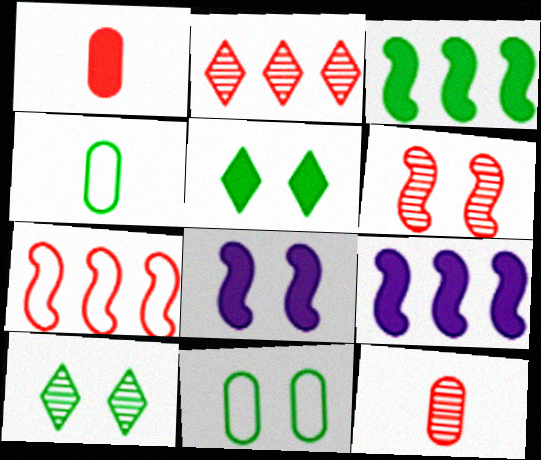[[1, 5, 9], 
[2, 4, 8], 
[2, 6, 12], 
[3, 4, 10]]